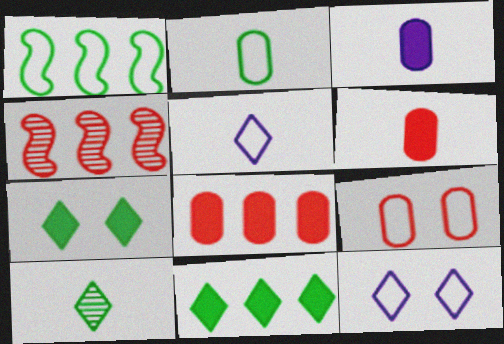[[1, 5, 9]]